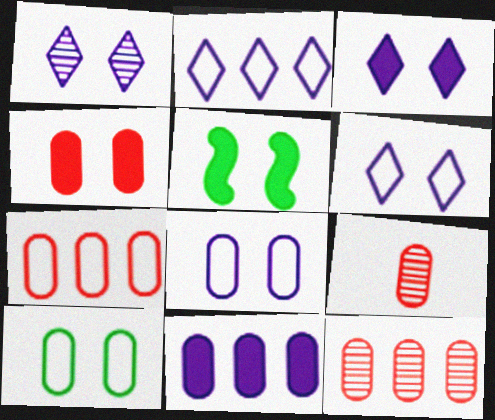[[1, 3, 6], 
[2, 5, 9], 
[3, 4, 5], 
[4, 7, 9], 
[9, 10, 11]]